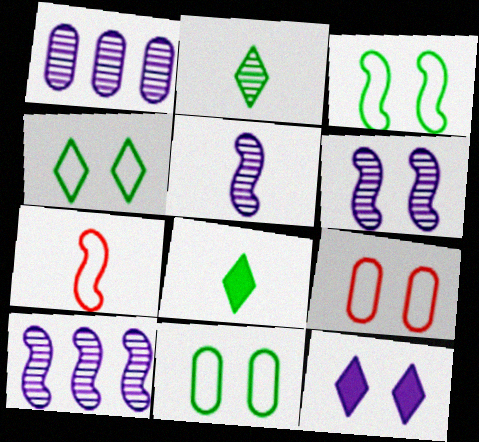[[3, 4, 11], 
[5, 6, 10], 
[8, 9, 10]]